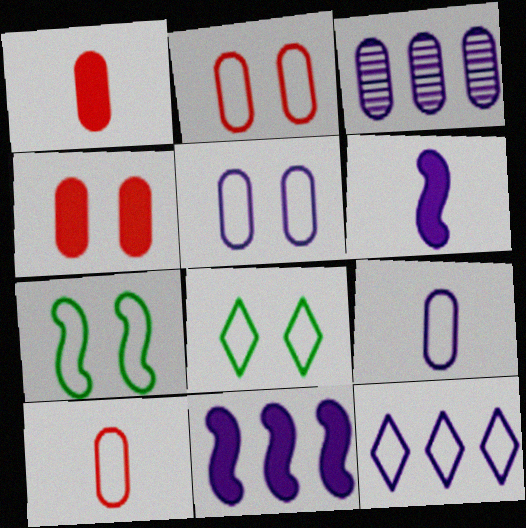[[3, 11, 12], 
[7, 10, 12]]